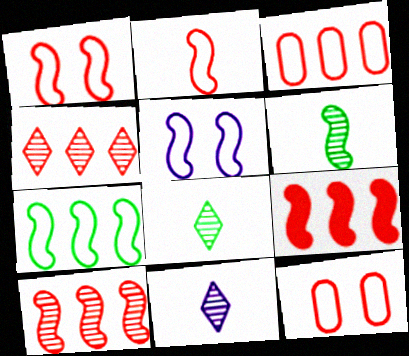[[2, 5, 7], 
[3, 4, 9], 
[5, 6, 9]]